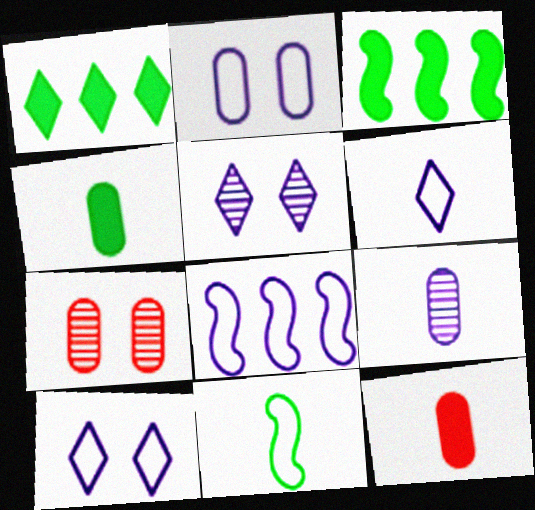[[2, 6, 8], 
[3, 6, 7]]